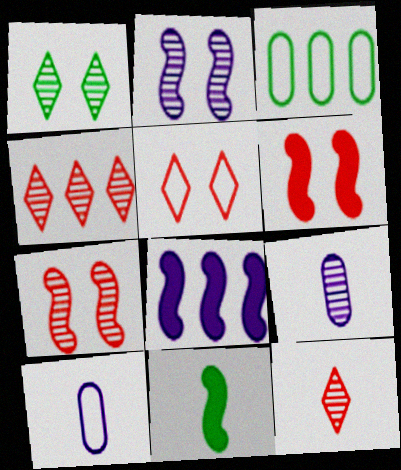[[1, 3, 11], 
[3, 4, 8], 
[6, 8, 11], 
[10, 11, 12]]